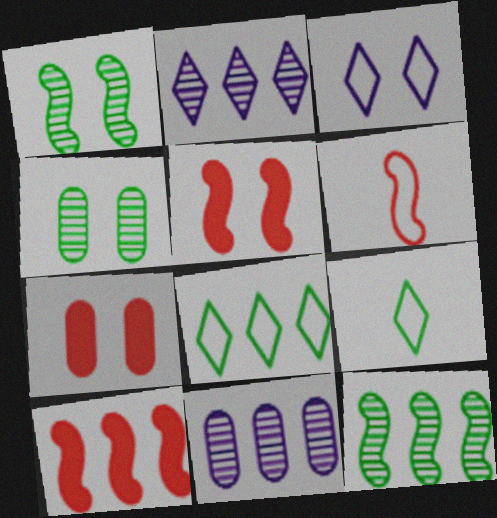[[1, 3, 7], 
[3, 4, 5], 
[5, 9, 11], 
[8, 10, 11]]